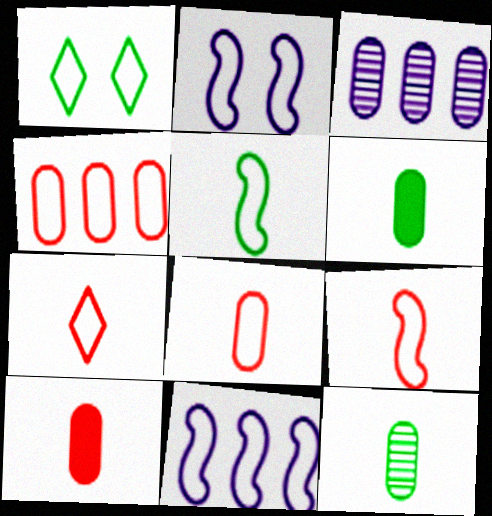[[1, 8, 11], 
[7, 8, 9]]